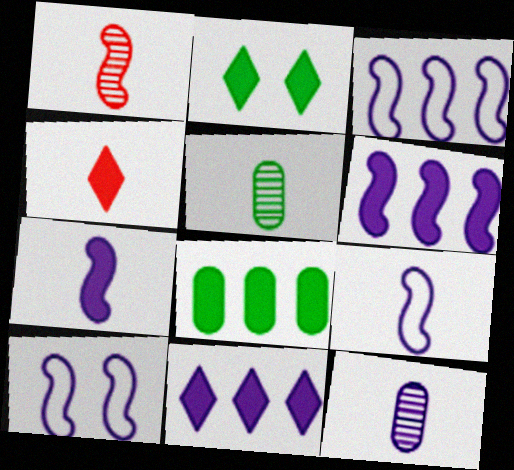[[2, 4, 11], 
[3, 9, 10], 
[4, 5, 9], 
[10, 11, 12]]